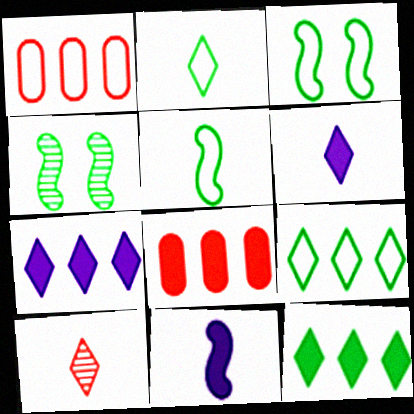[[1, 4, 6], 
[2, 6, 10]]